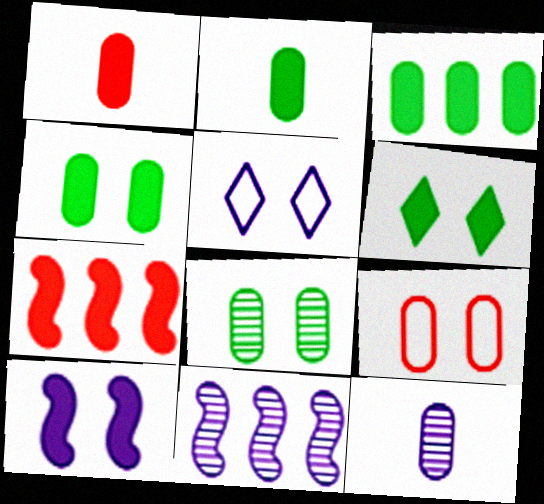[[2, 3, 4], 
[3, 9, 12]]